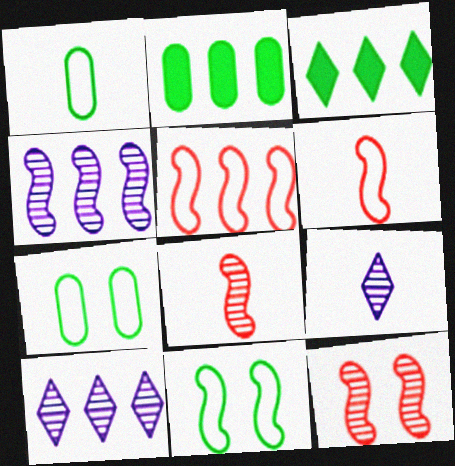[[2, 5, 10]]